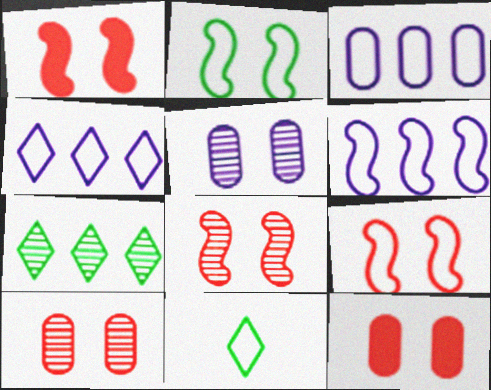[[1, 8, 9], 
[3, 4, 6], 
[3, 9, 11]]